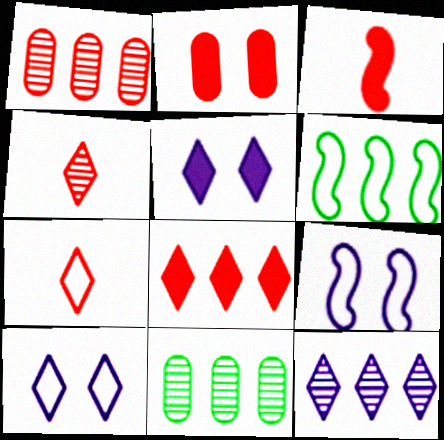[[2, 3, 8], 
[3, 10, 11]]